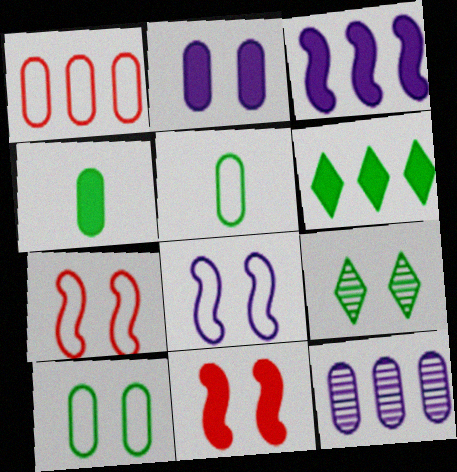[[2, 7, 9]]